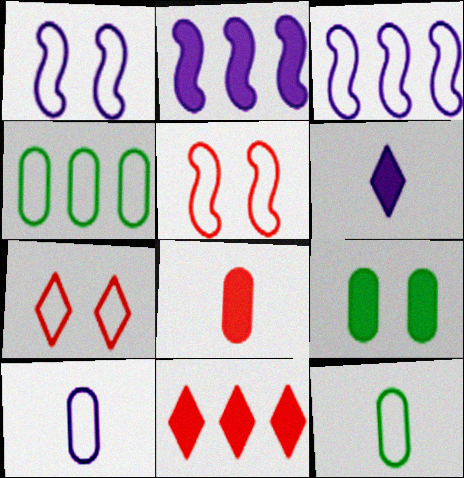[[3, 7, 12]]